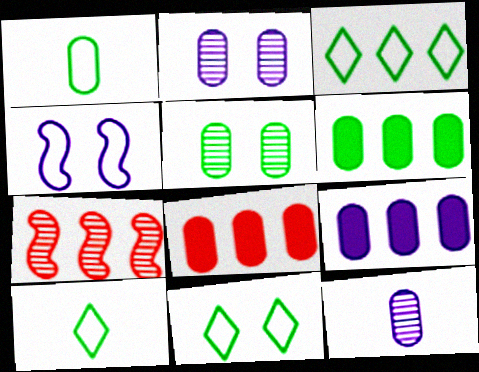[[1, 2, 8], 
[1, 5, 6], 
[3, 7, 9], 
[3, 10, 11], 
[6, 8, 9]]